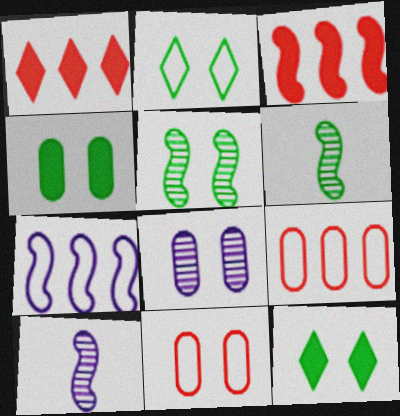[[2, 4, 5], 
[4, 8, 11], 
[9, 10, 12]]